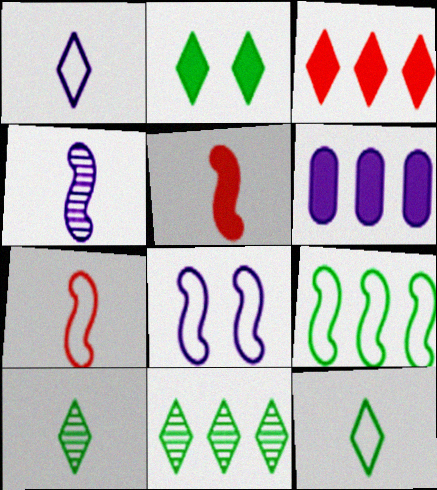[[2, 5, 6], 
[2, 11, 12], 
[7, 8, 9]]